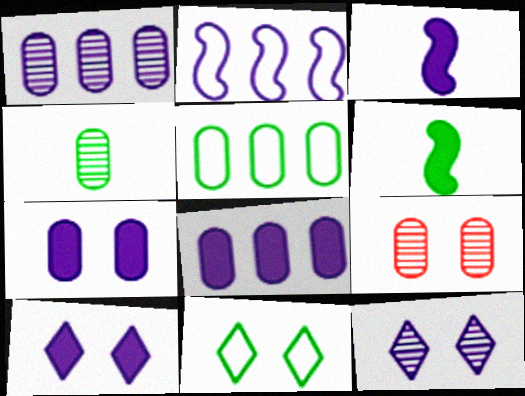[[1, 4, 9], 
[3, 8, 10]]